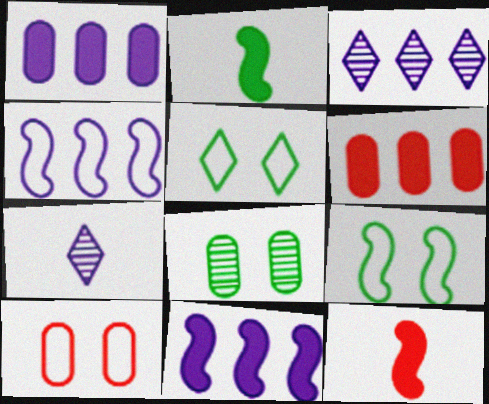[[1, 3, 4], 
[2, 3, 10], 
[6, 7, 9]]